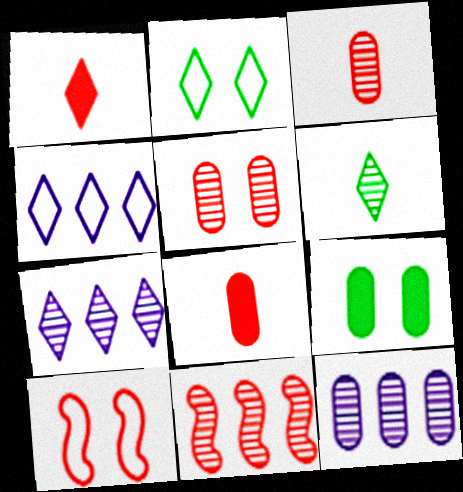[[1, 2, 7]]